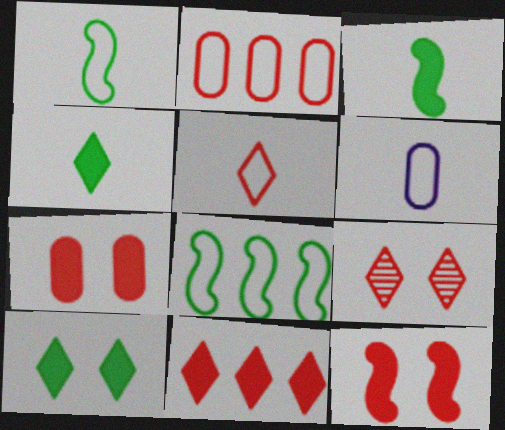[[1, 5, 6], 
[5, 9, 11]]